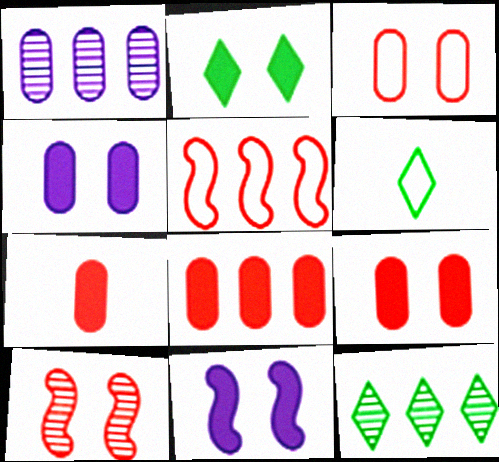[[2, 6, 12], 
[2, 9, 11], 
[7, 8, 9]]